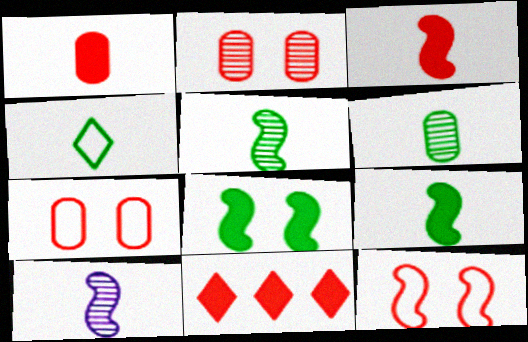[[1, 4, 10], 
[4, 6, 9]]